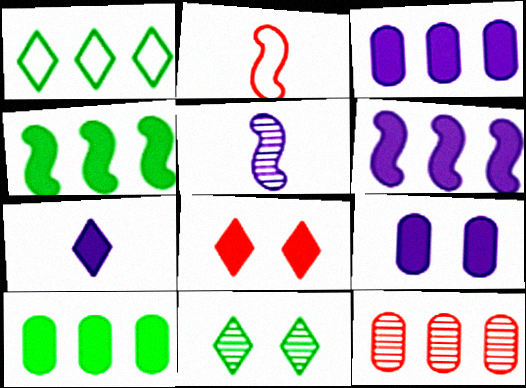[[1, 6, 12], 
[2, 3, 11], 
[2, 8, 12], 
[5, 11, 12], 
[6, 7, 9]]